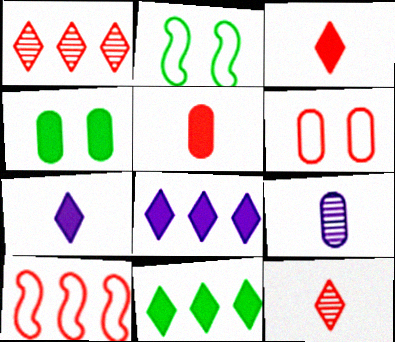[]